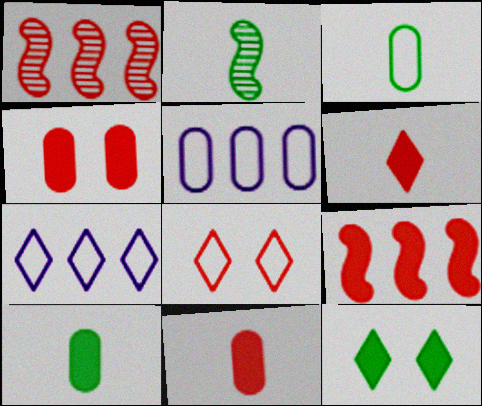[[1, 8, 11], 
[2, 4, 7], 
[4, 6, 9]]